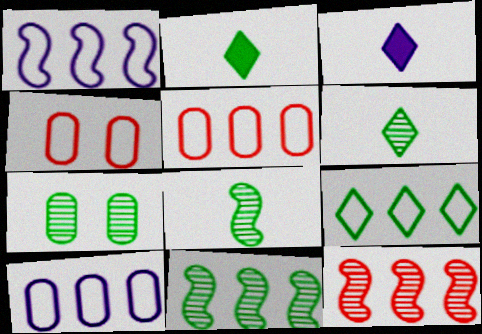[[1, 5, 9], 
[3, 4, 11], 
[6, 7, 11]]